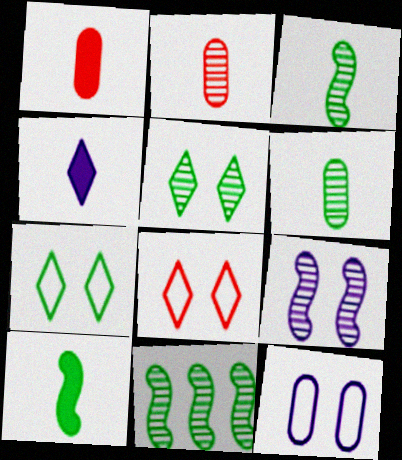[[1, 4, 10], 
[5, 6, 11]]